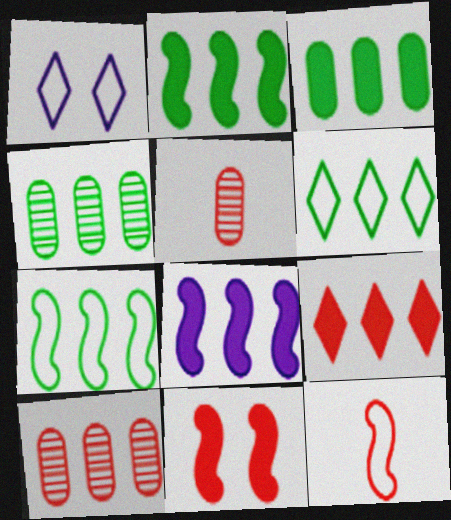[[1, 2, 5], 
[2, 4, 6], 
[3, 8, 9], 
[6, 8, 10]]